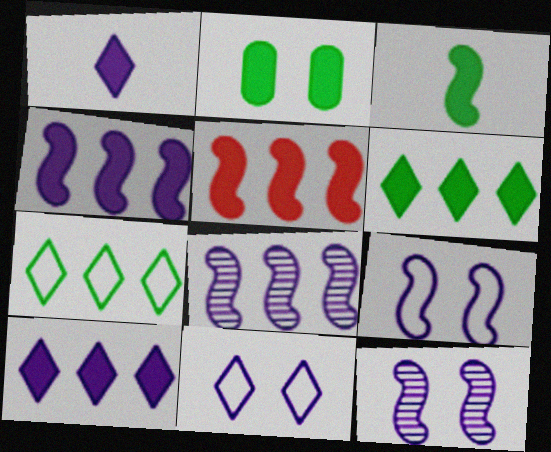[[1, 2, 5], 
[2, 3, 6]]